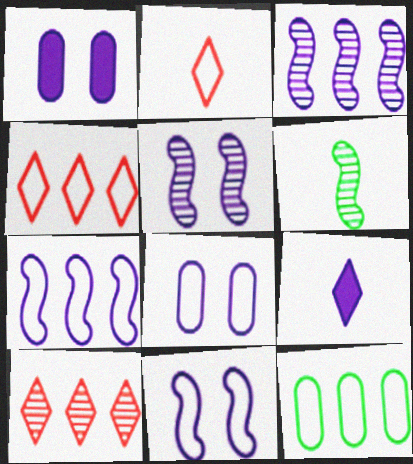[[1, 4, 6], 
[2, 11, 12], 
[3, 8, 9], 
[4, 7, 12]]